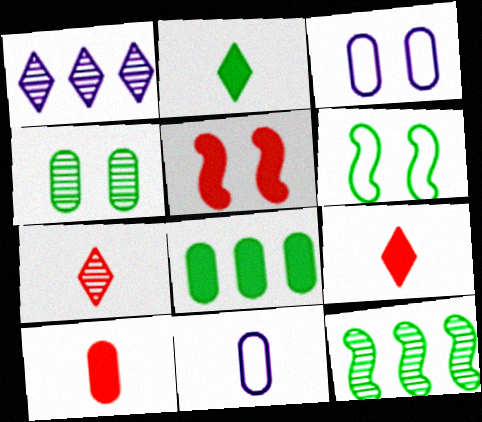[[1, 6, 10], 
[3, 9, 12]]